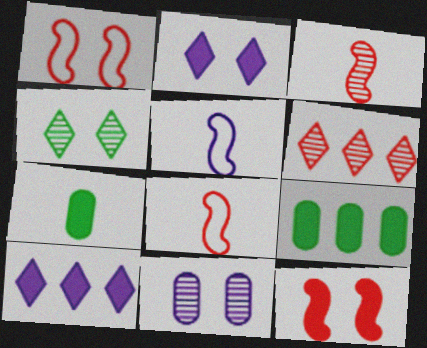[[5, 10, 11], 
[7, 10, 12]]